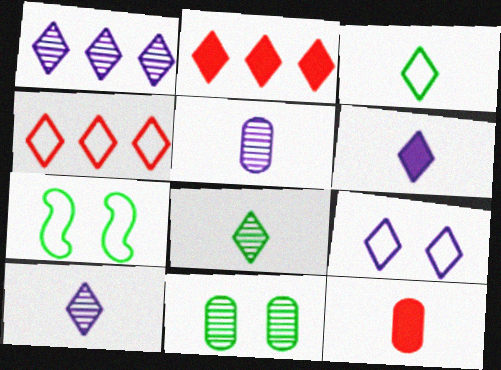[[1, 6, 9], 
[1, 7, 12], 
[2, 5, 7], 
[2, 8, 9], 
[3, 4, 9]]